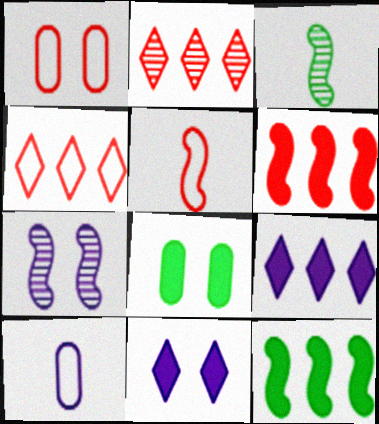[[1, 3, 9], 
[1, 4, 5], 
[5, 7, 12], 
[7, 9, 10]]